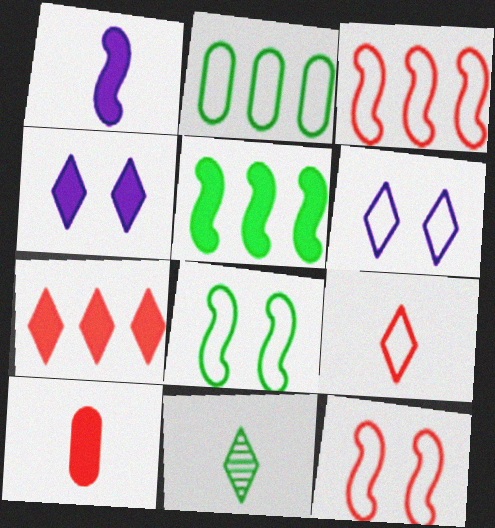[[4, 5, 10], 
[6, 7, 11]]